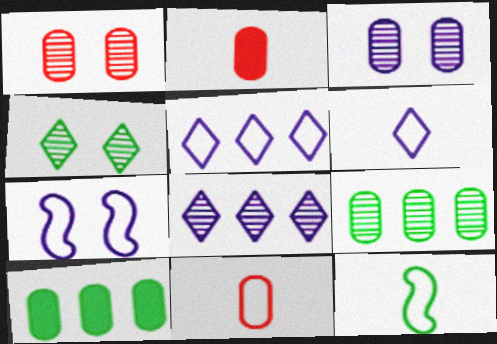[[3, 10, 11], 
[4, 10, 12], 
[6, 11, 12]]